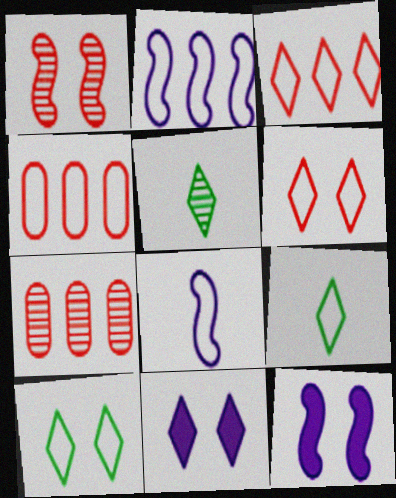[[3, 5, 11], 
[4, 5, 12], 
[4, 8, 10], 
[7, 9, 12]]